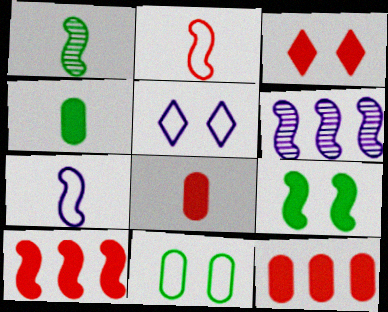[[1, 5, 12], 
[2, 6, 9], 
[3, 8, 10]]